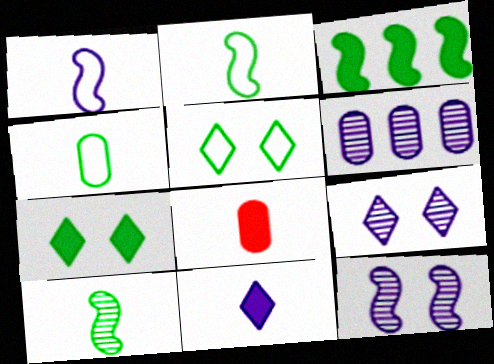[]